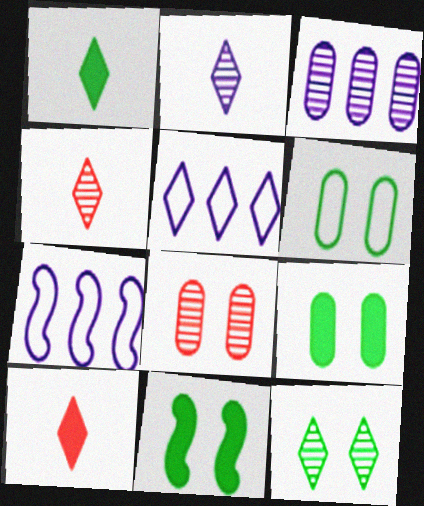[[1, 7, 8], 
[4, 7, 9], 
[5, 10, 12], 
[6, 11, 12]]